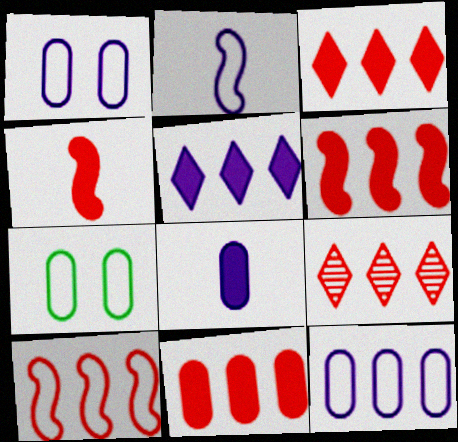[[3, 6, 11], 
[9, 10, 11]]